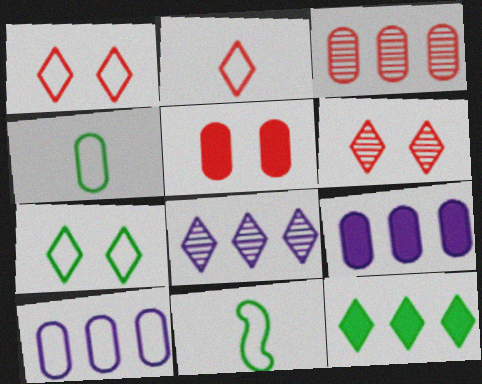[[1, 10, 11], 
[5, 8, 11], 
[6, 9, 11]]